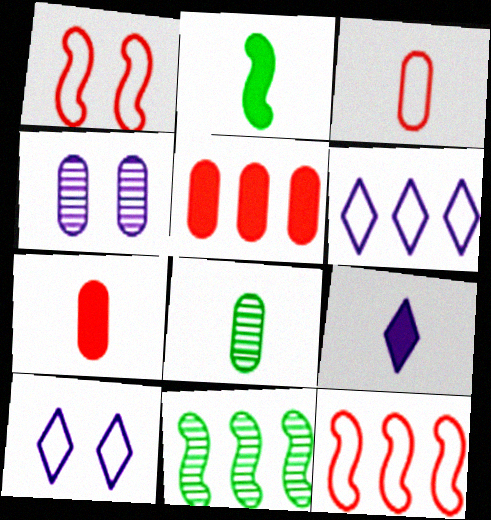[[2, 7, 9], 
[5, 6, 11], 
[7, 10, 11]]